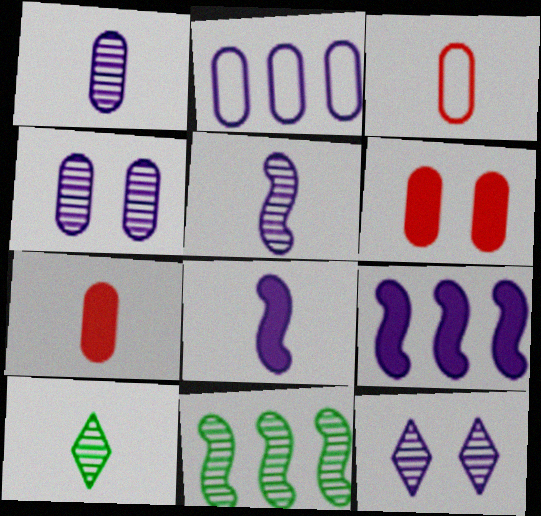[[2, 8, 12], 
[3, 8, 10]]